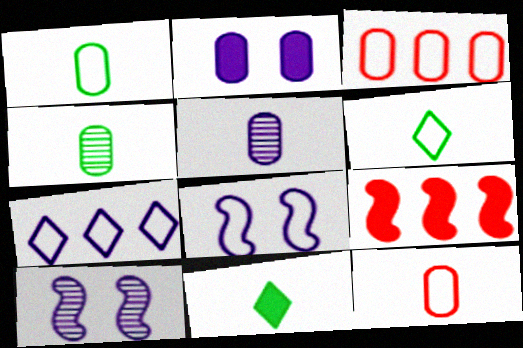[[2, 3, 4], 
[2, 9, 11], 
[3, 6, 8], 
[3, 10, 11]]